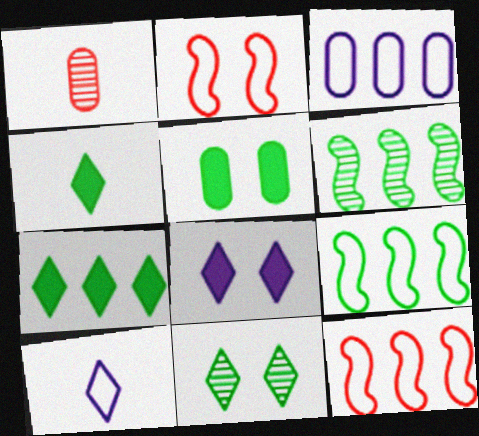[[1, 3, 5], 
[1, 8, 9]]